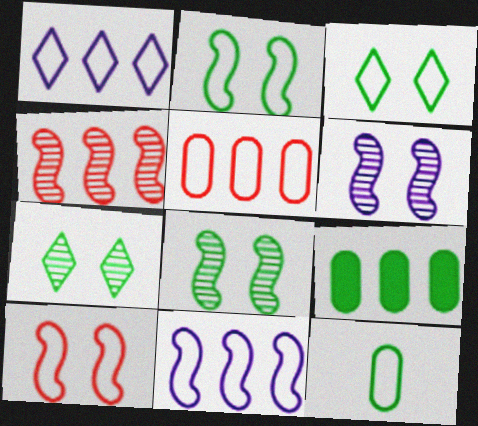[[1, 4, 9], 
[1, 10, 12]]